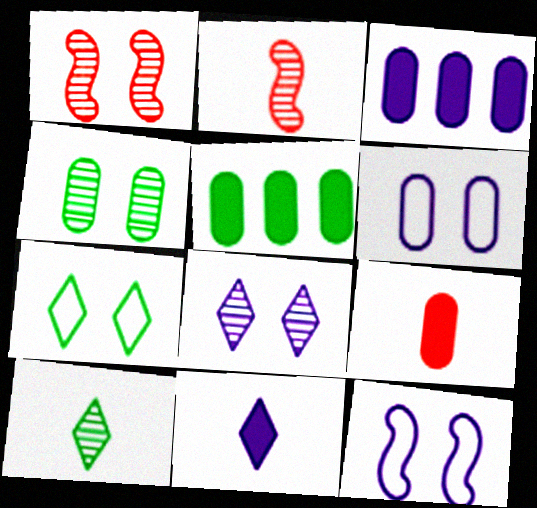[[1, 4, 8], 
[2, 3, 7]]